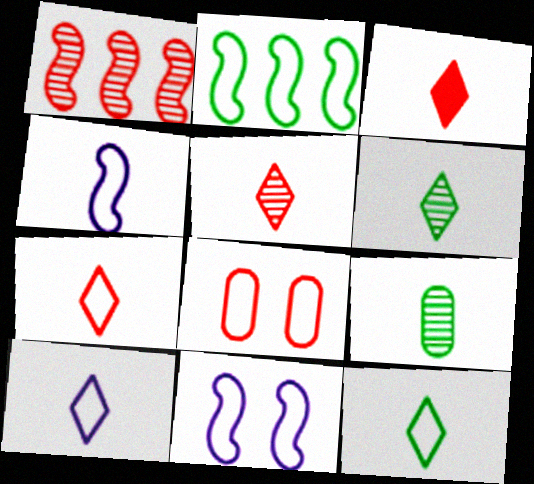[[1, 3, 8], 
[2, 8, 10], 
[3, 4, 9], 
[3, 5, 7], 
[3, 6, 10], 
[7, 10, 12]]